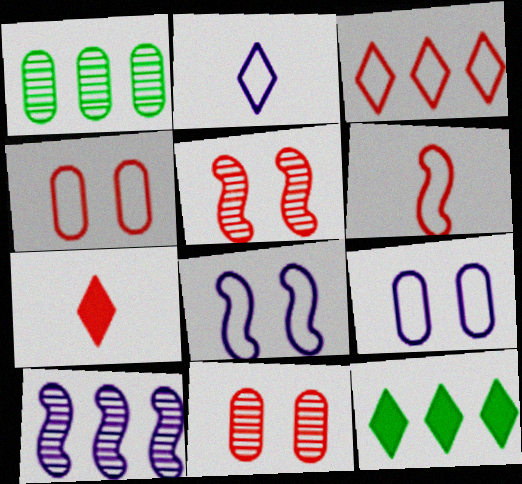[[1, 7, 8], 
[3, 4, 6]]